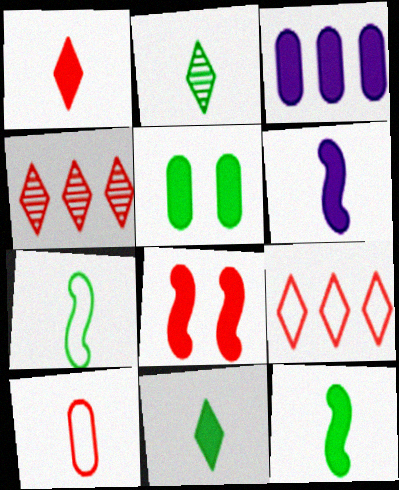[[2, 6, 10], 
[3, 8, 11], 
[4, 8, 10]]